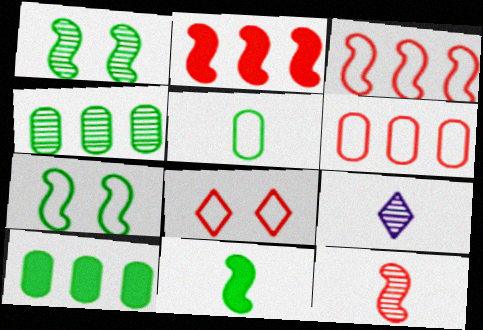[]